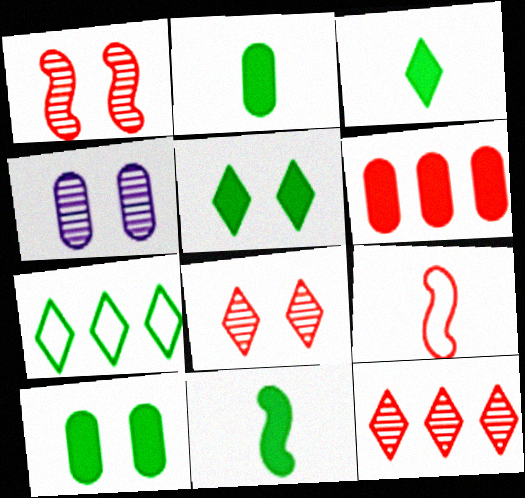[[2, 3, 11], 
[6, 8, 9]]